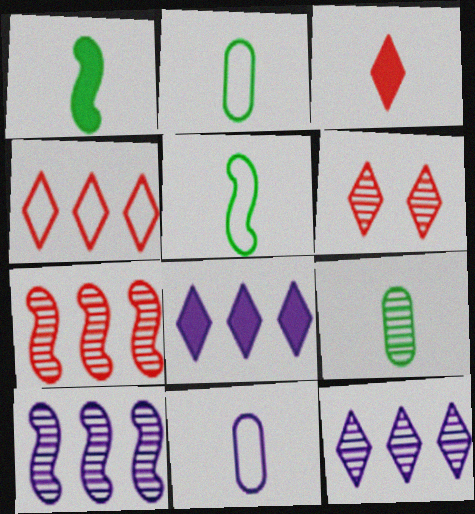[[3, 4, 6], 
[6, 9, 10]]